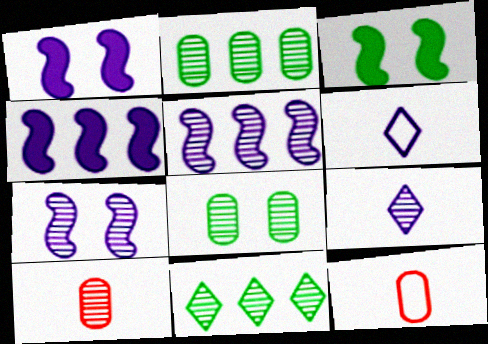[[1, 11, 12], 
[7, 10, 11]]